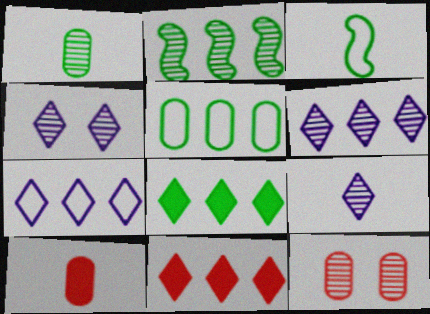[[2, 5, 8], 
[2, 9, 12], 
[3, 9, 10], 
[4, 6, 9]]